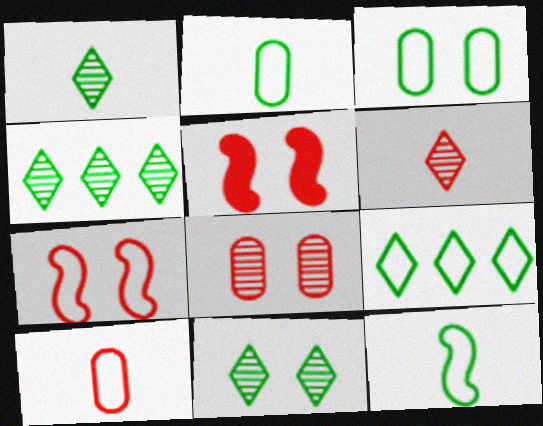[[1, 4, 11], 
[3, 9, 12]]